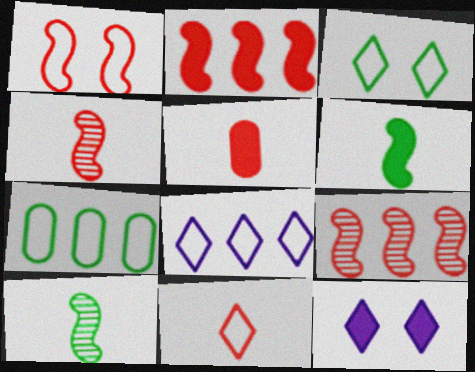[[1, 2, 4], 
[3, 8, 11], 
[4, 5, 11], 
[4, 7, 12]]